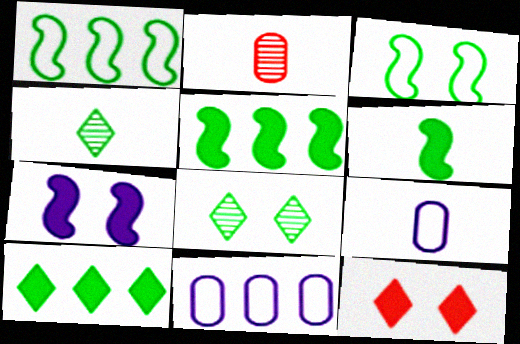[]